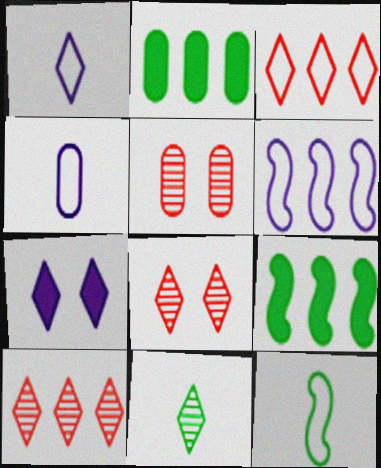[[1, 5, 9], 
[2, 4, 5], 
[2, 6, 10], 
[3, 7, 11], 
[4, 8, 9]]